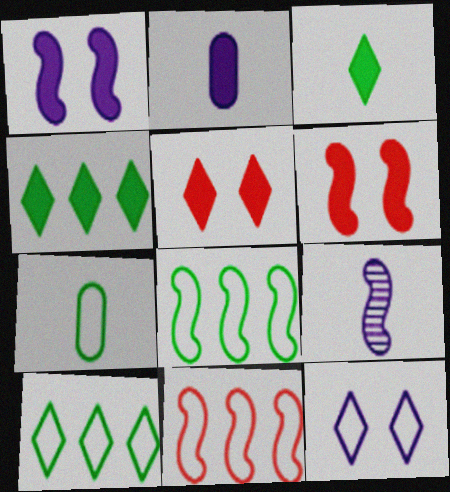[[2, 4, 6], 
[6, 8, 9], 
[7, 11, 12]]